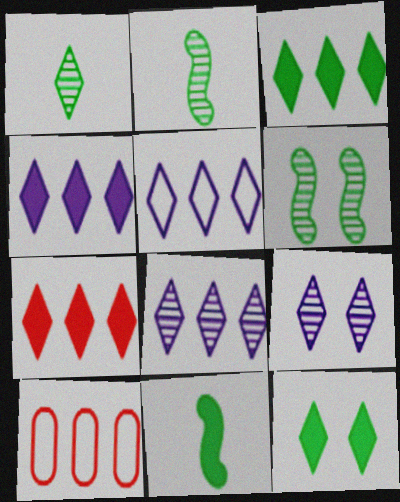[[3, 4, 7], 
[4, 5, 8], 
[9, 10, 11]]